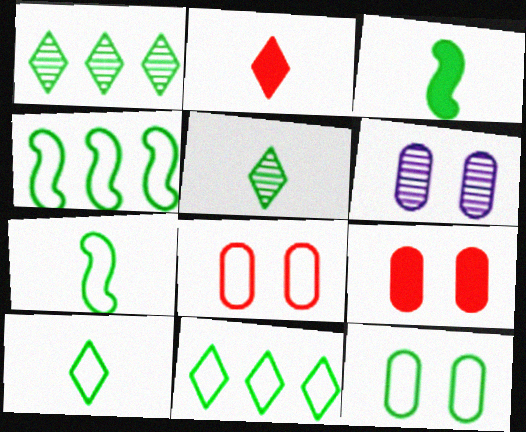[[1, 3, 12], 
[2, 4, 6], 
[4, 10, 12], 
[6, 9, 12], 
[7, 11, 12]]